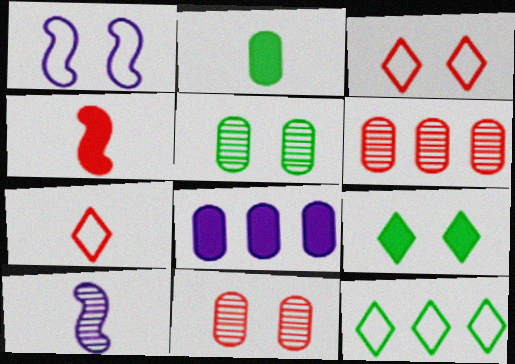[[1, 9, 11], 
[2, 7, 10], 
[3, 4, 6], 
[4, 8, 9]]